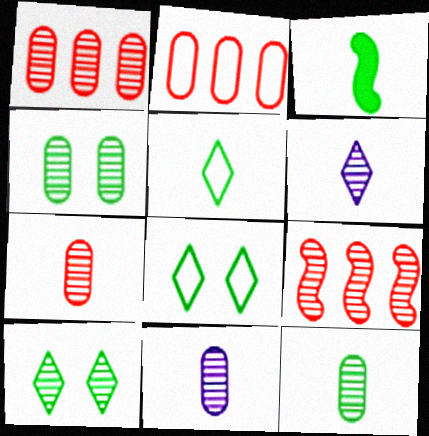[[1, 4, 11], 
[3, 5, 12], 
[4, 6, 9], 
[7, 11, 12], 
[9, 10, 11]]